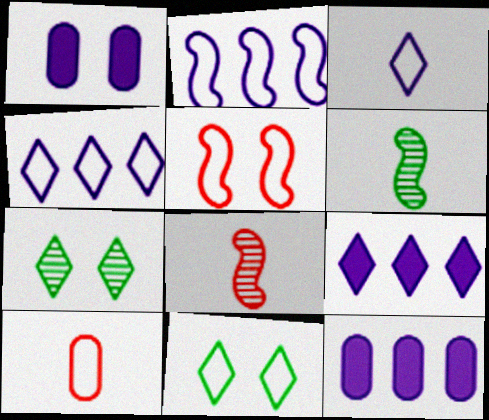[[1, 5, 7], 
[2, 10, 11], 
[8, 11, 12]]